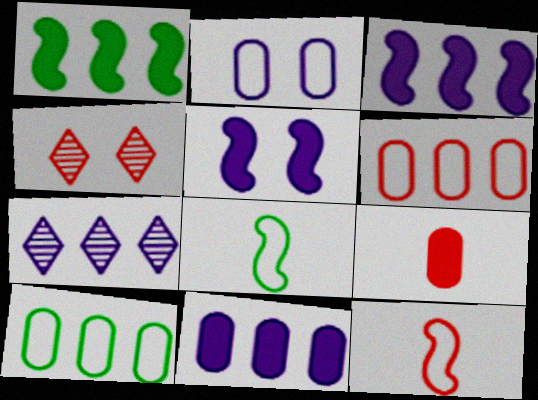[[1, 6, 7], 
[4, 8, 11]]